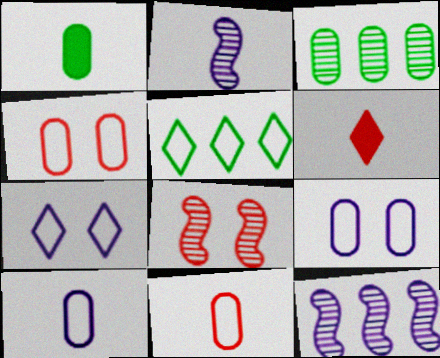[]